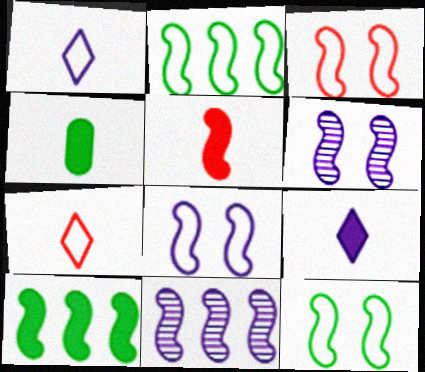[[2, 5, 6], 
[3, 8, 12], 
[4, 5, 9], 
[5, 11, 12]]